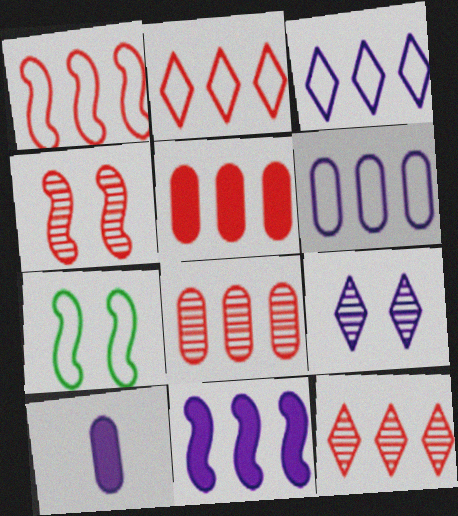[[1, 5, 12], 
[7, 10, 12]]